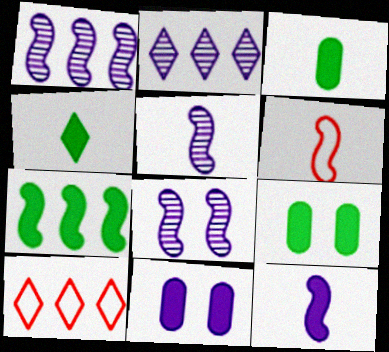[[1, 5, 8], 
[2, 6, 9], 
[3, 8, 10], 
[4, 7, 9], 
[5, 9, 10], 
[6, 7, 8]]